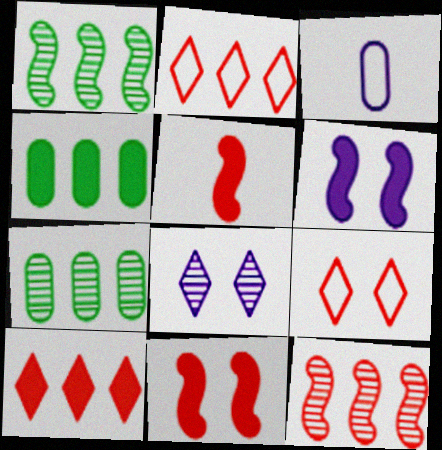[]